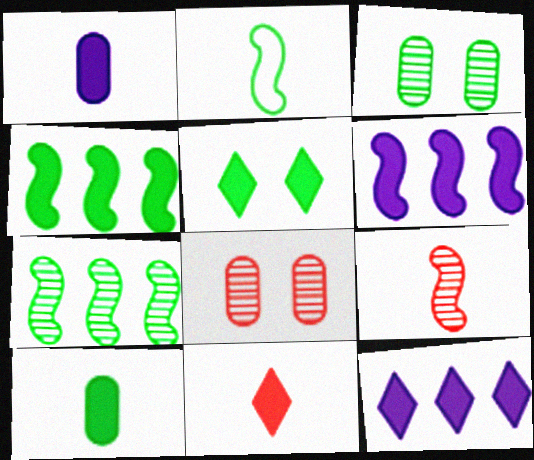[[2, 8, 12], 
[4, 5, 10], 
[5, 11, 12]]